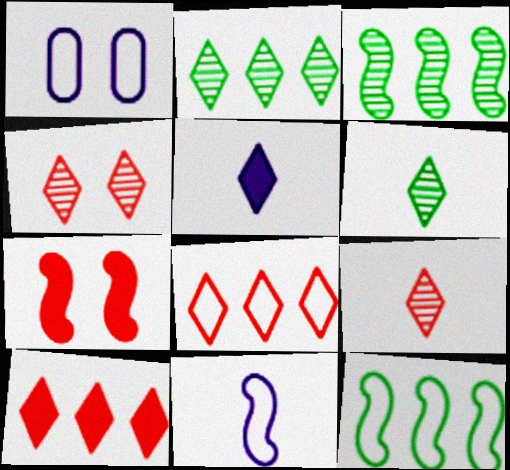[[3, 7, 11]]